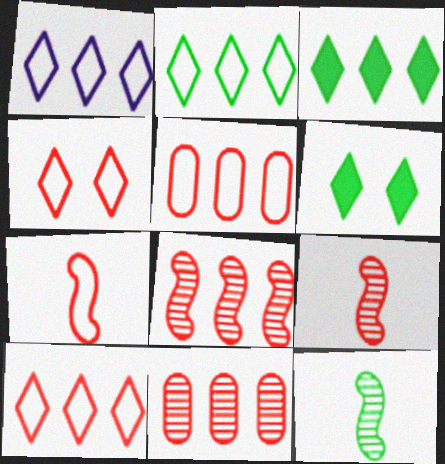[[1, 2, 10], 
[4, 5, 7]]